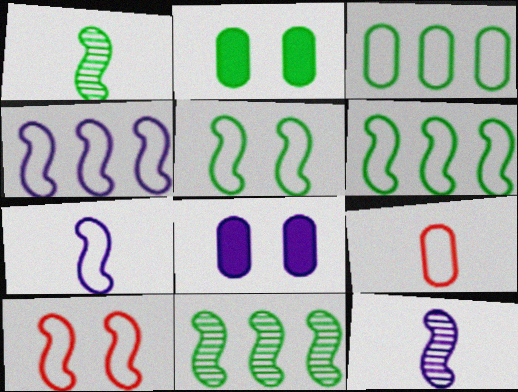[[6, 7, 10]]